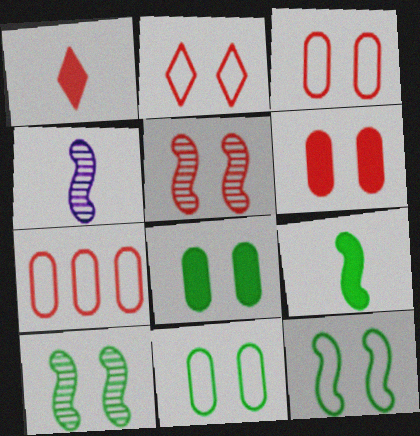[[1, 5, 7], 
[2, 5, 6]]